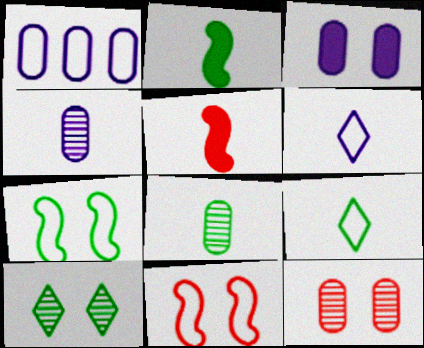[[1, 3, 4], 
[1, 5, 10], 
[1, 9, 11], 
[2, 8, 9], 
[3, 10, 11], 
[4, 5, 9], 
[5, 6, 8]]